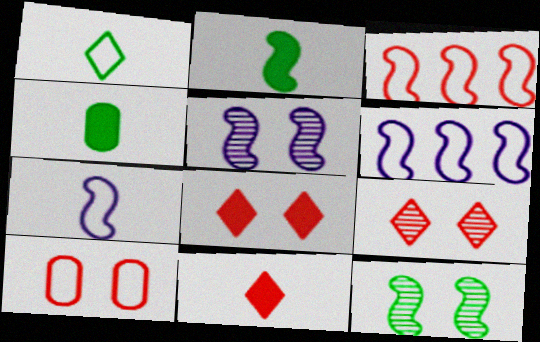[[1, 6, 10], 
[2, 3, 5], 
[4, 6, 9]]